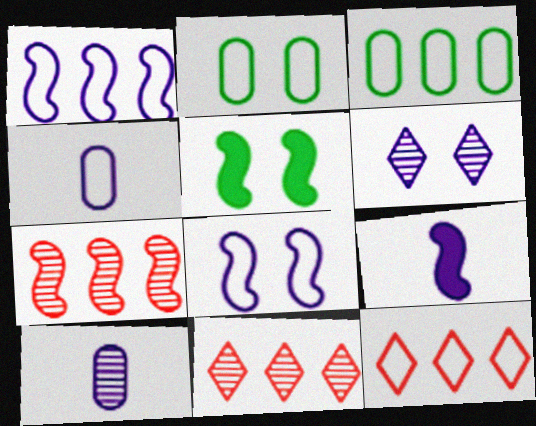[[1, 3, 12], 
[2, 9, 11], 
[4, 5, 11], 
[5, 10, 12]]